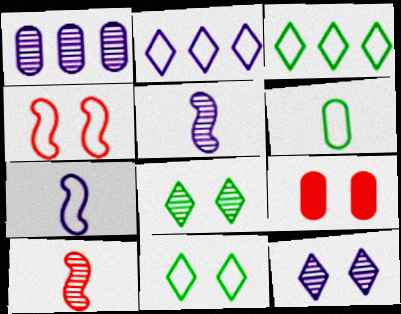[[1, 5, 12], 
[1, 6, 9], 
[1, 8, 10], 
[2, 4, 6], 
[3, 5, 9]]